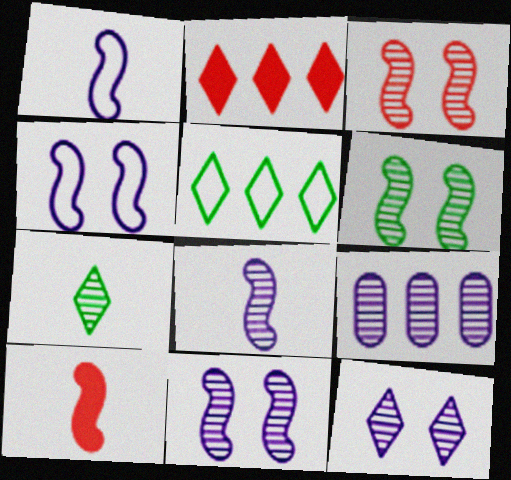[[3, 6, 11], 
[3, 7, 9], 
[8, 9, 12]]